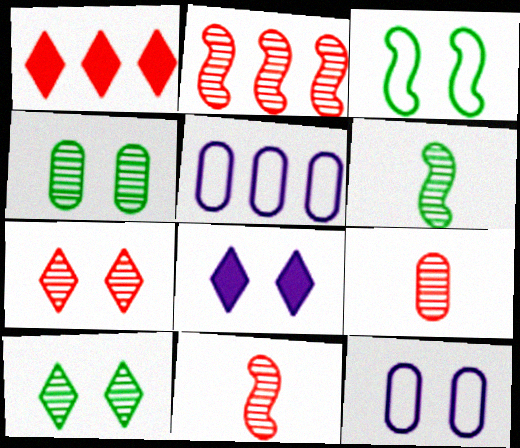[[1, 6, 12], 
[2, 7, 9]]